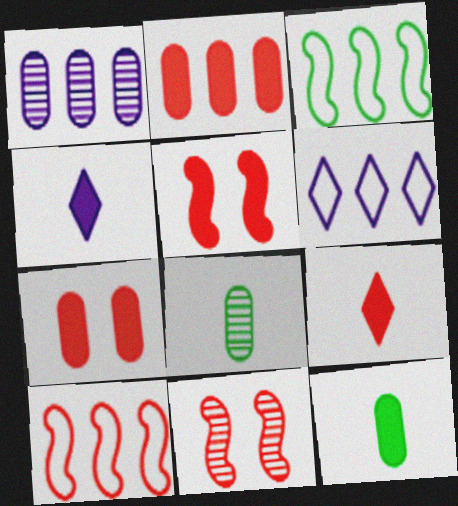[[2, 5, 9], 
[5, 6, 8], 
[6, 11, 12]]